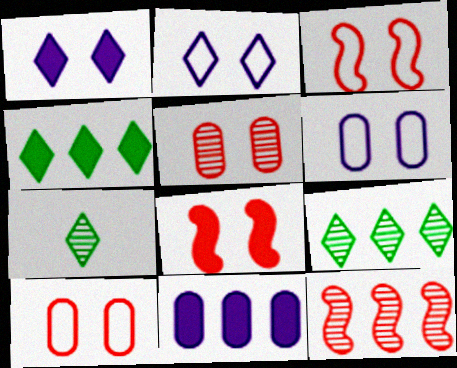[[3, 7, 11]]